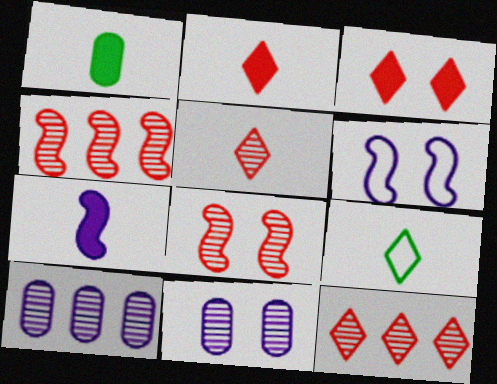[[1, 2, 7], 
[1, 6, 12]]